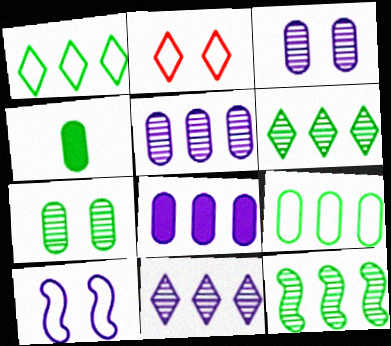[[4, 7, 9]]